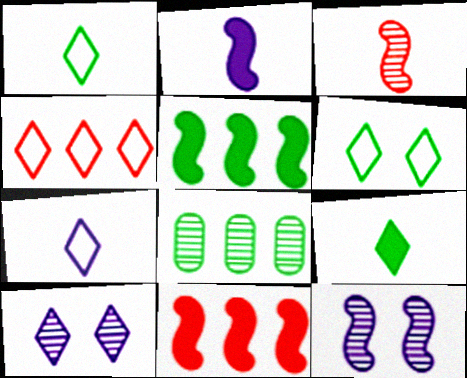[[3, 8, 10], 
[4, 6, 7], 
[4, 9, 10]]